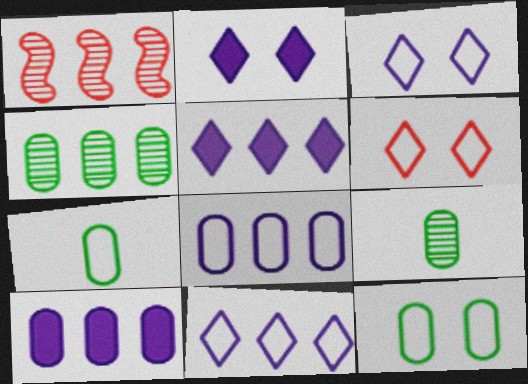[[1, 2, 7]]